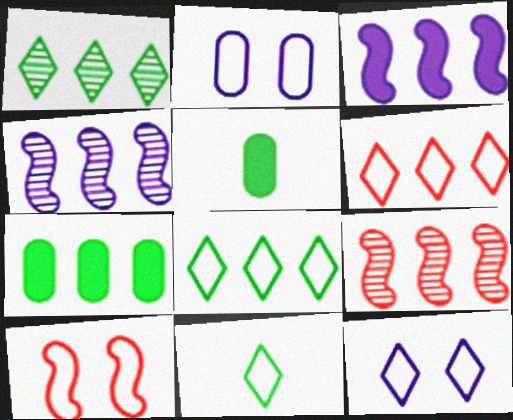[[4, 6, 7], 
[5, 9, 12], 
[6, 11, 12]]